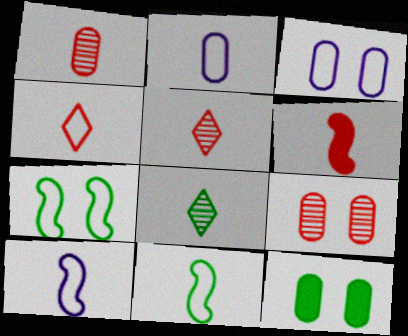[[1, 4, 6], 
[2, 4, 11], 
[2, 6, 8], 
[3, 9, 12]]